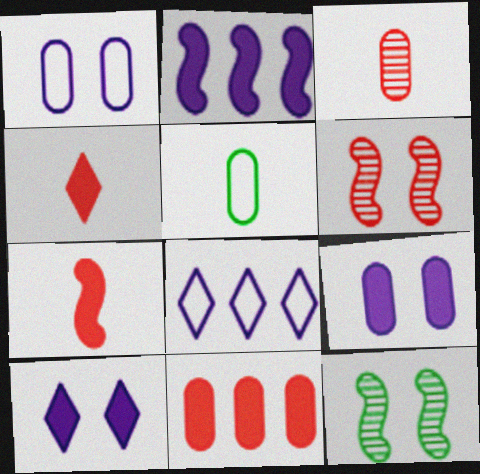[]